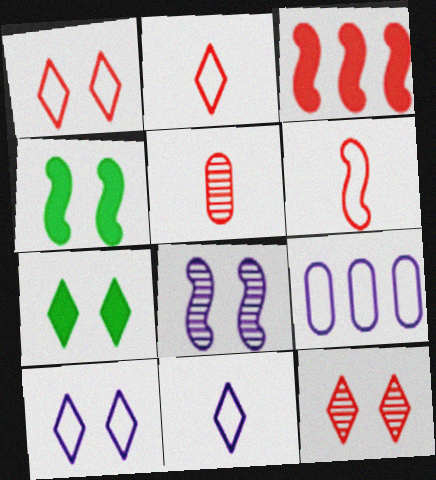[[1, 3, 5], 
[7, 10, 12]]